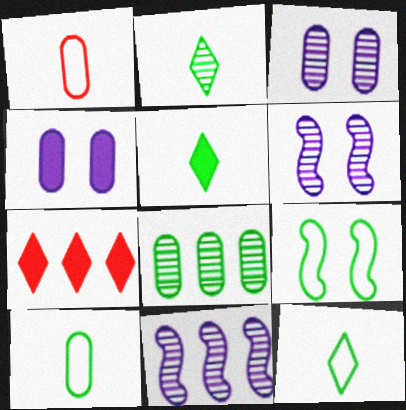[[1, 4, 8], 
[2, 5, 12], 
[5, 8, 9], 
[6, 7, 10]]